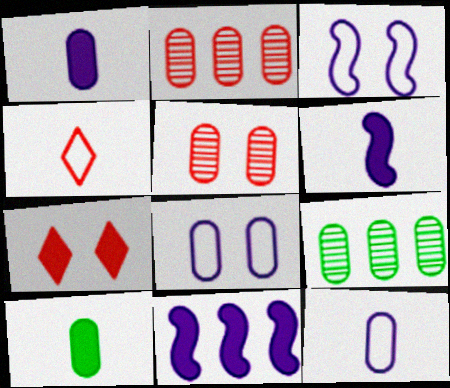[[2, 8, 10], 
[7, 10, 11]]